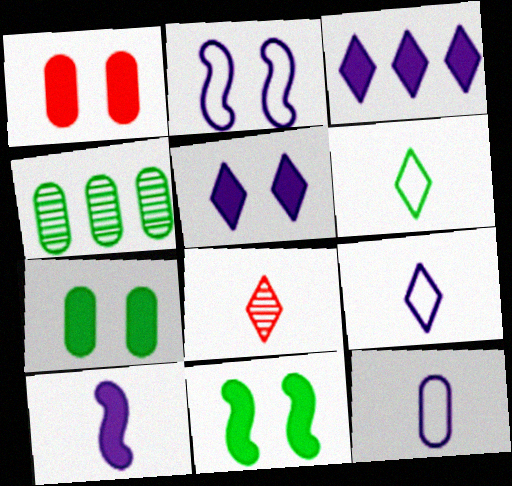[[1, 4, 12], 
[1, 5, 11], 
[4, 6, 11]]